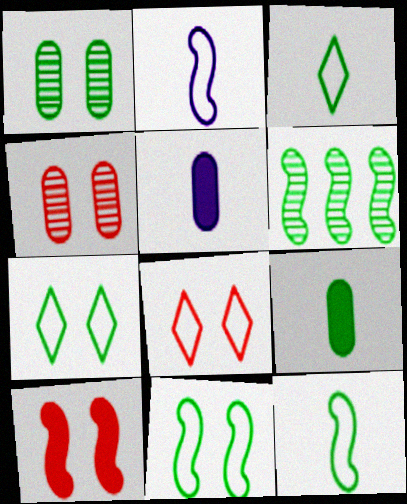[[2, 6, 10], 
[4, 8, 10], 
[5, 6, 8], 
[6, 7, 9]]